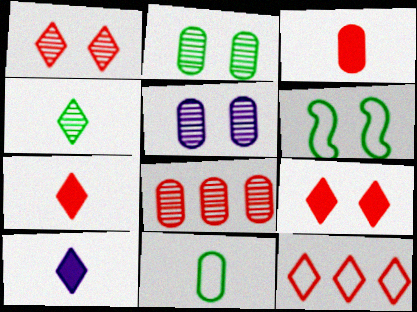[[1, 7, 12], 
[5, 6, 9], 
[6, 8, 10]]